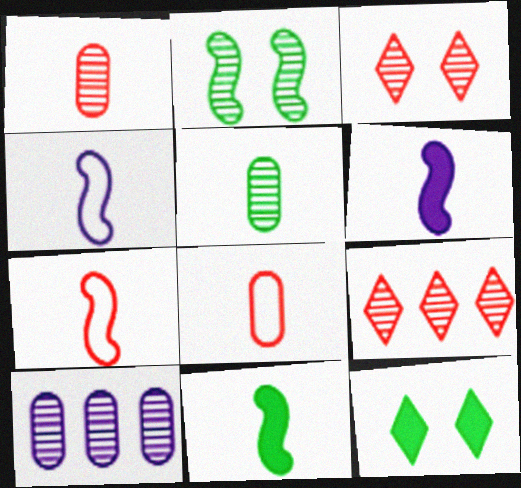[[7, 10, 12]]